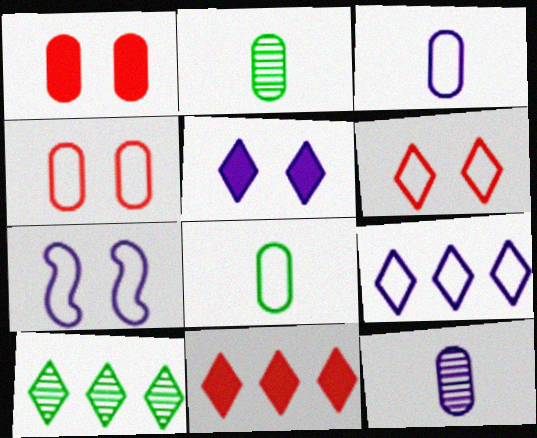[[2, 7, 11], 
[3, 7, 9], 
[9, 10, 11]]